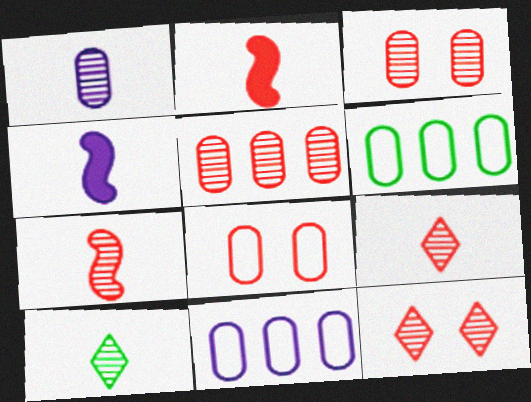[[1, 7, 10], 
[4, 6, 12], 
[5, 7, 12]]